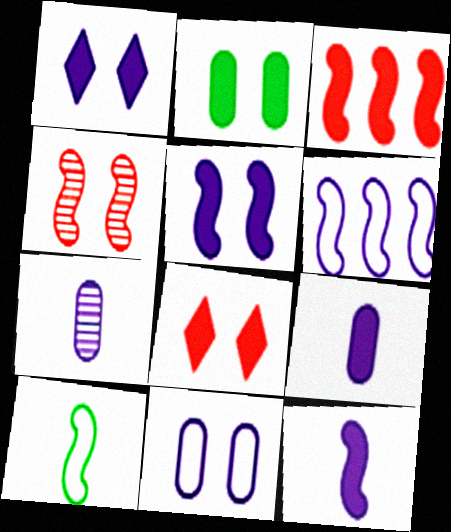[[1, 6, 7], 
[2, 5, 8]]